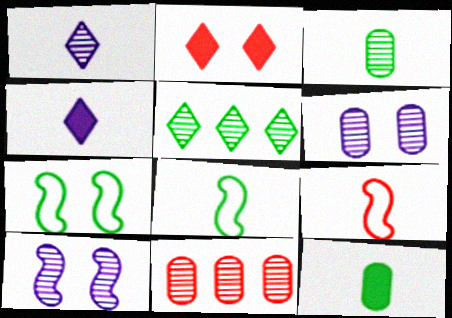[[1, 9, 12], 
[2, 6, 7], 
[2, 9, 11], 
[3, 4, 9], 
[3, 6, 11], 
[4, 7, 11], 
[5, 7, 12]]